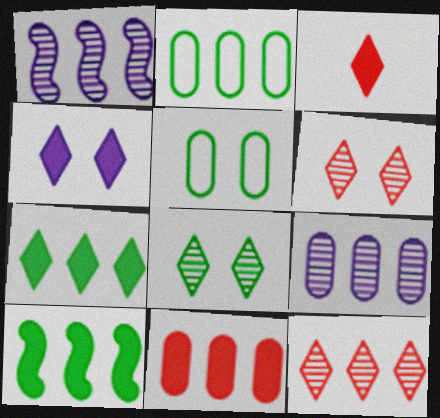[[1, 3, 5], 
[2, 9, 11], 
[3, 4, 7]]